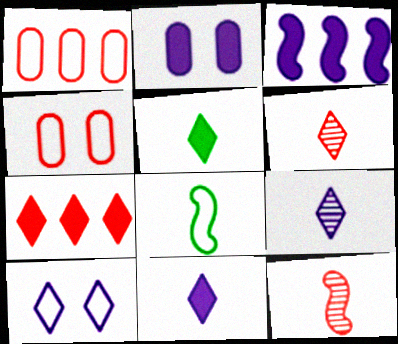[[1, 8, 10], 
[2, 3, 11], 
[4, 7, 12]]